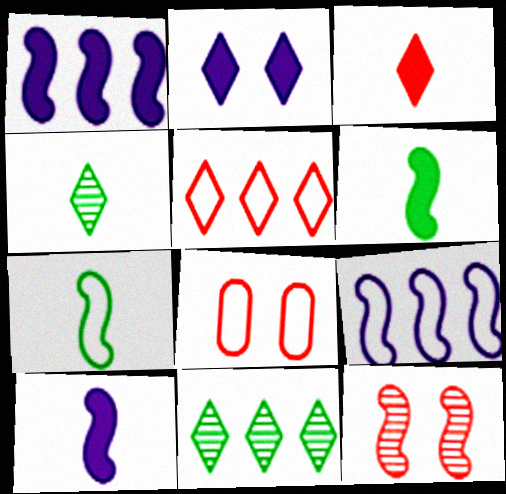[[1, 4, 8], 
[1, 7, 12], 
[2, 4, 5], 
[6, 9, 12], 
[8, 10, 11]]